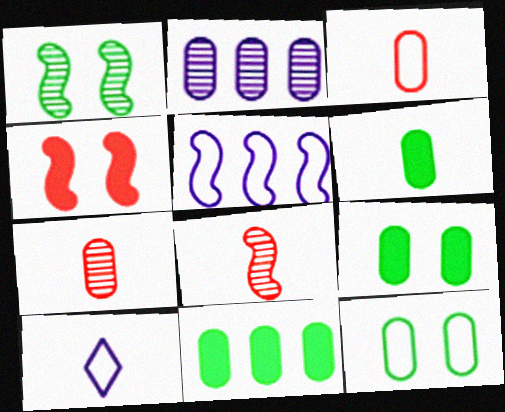[[2, 3, 9], 
[6, 8, 10], 
[6, 9, 11]]